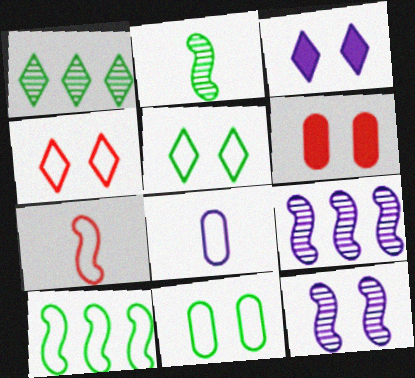[[3, 8, 9], 
[4, 8, 10], 
[5, 6, 12]]